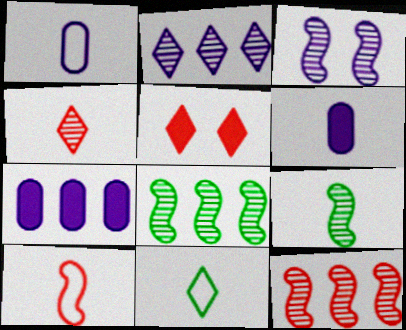[[1, 5, 8], 
[1, 10, 11], 
[2, 5, 11], 
[3, 9, 12]]